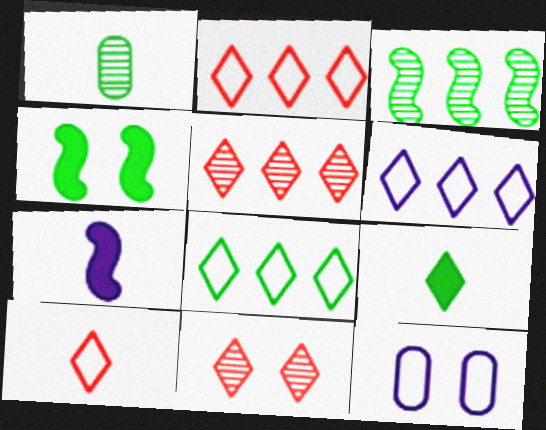[[1, 4, 8], 
[1, 7, 10], 
[2, 6, 8], 
[4, 11, 12], 
[6, 9, 11]]